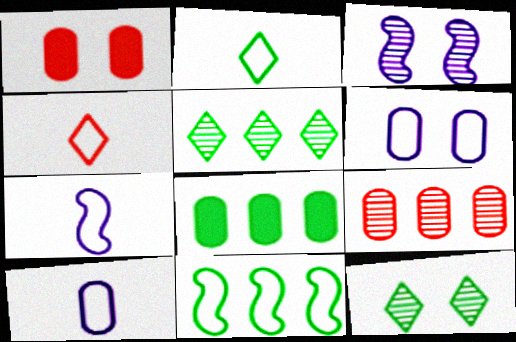[[1, 5, 7], 
[3, 4, 8], 
[4, 6, 11], 
[5, 8, 11]]